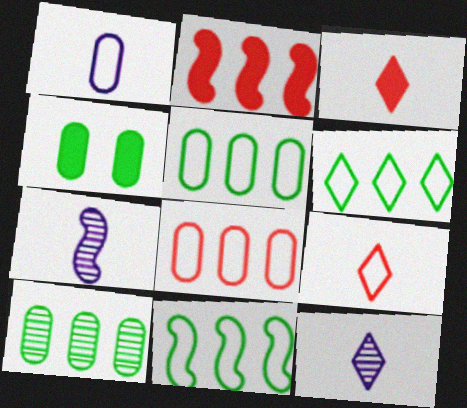[[5, 6, 11]]